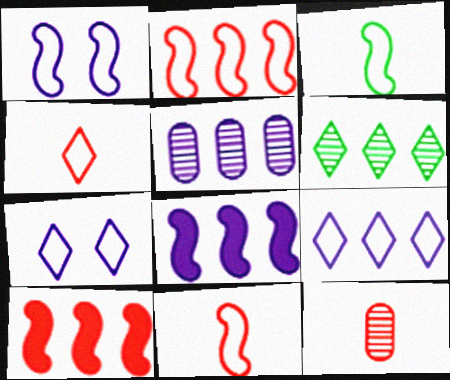[[1, 2, 3], 
[5, 8, 9]]